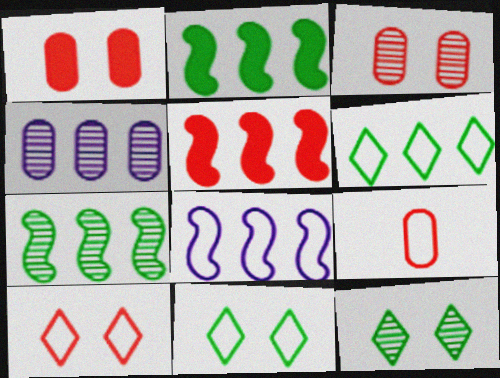[[4, 5, 6], 
[5, 7, 8], 
[8, 9, 11]]